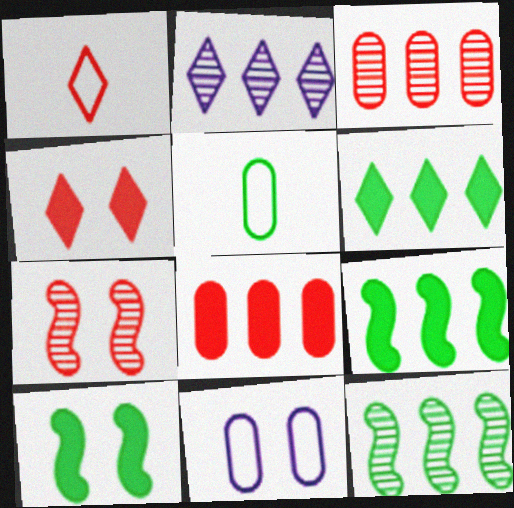[[1, 7, 8], 
[2, 3, 12]]